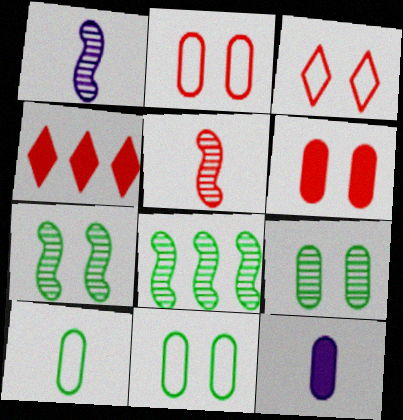[[1, 4, 11], 
[2, 4, 5], 
[3, 8, 12]]